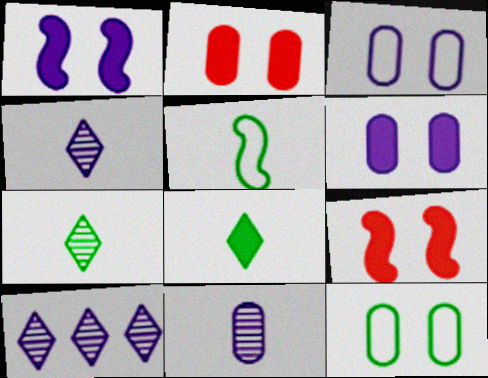[[2, 5, 10]]